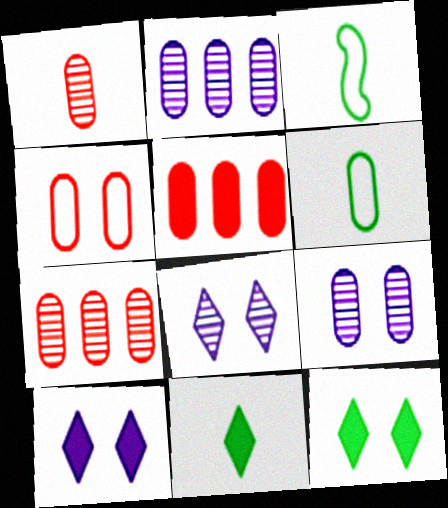[[1, 4, 5], 
[3, 5, 8], 
[3, 7, 10], 
[5, 6, 9]]